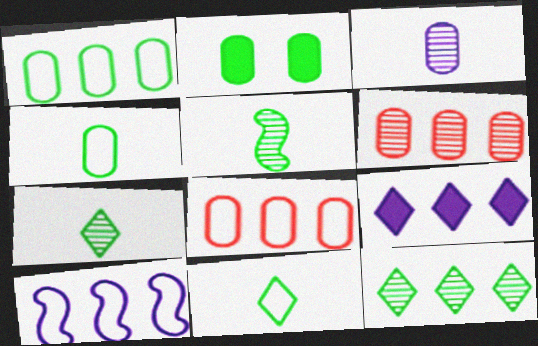[[2, 3, 8]]